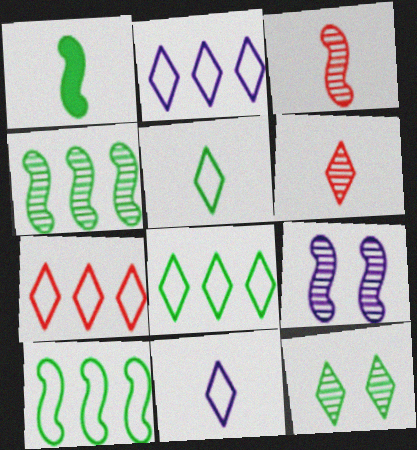[[2, 7, 8], 
[3, 4, 9]]